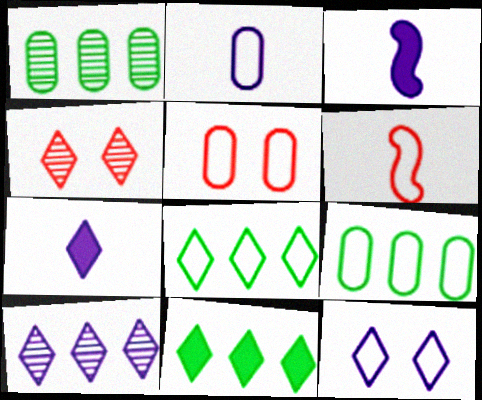[[2, 5, 9], 
[3, 4, 9], 
[4, 7, 8], 
[6, 9, 12], 
[7, 10, 12]]